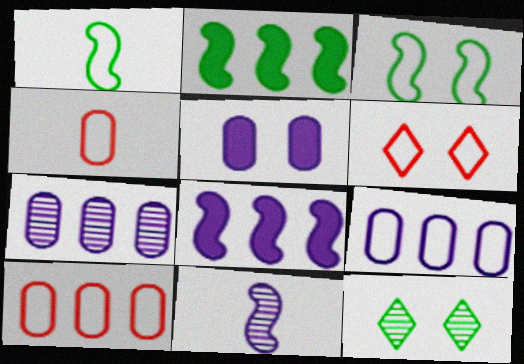[[1, 6, 9], 
[4, 8, 12]]